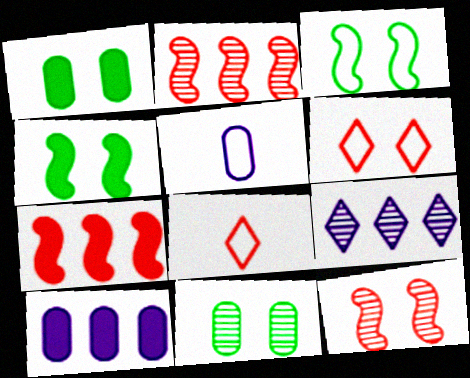[]